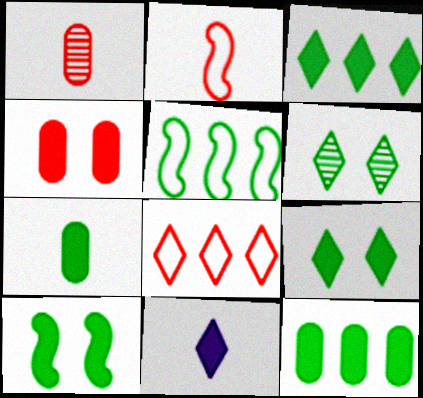[[3, 7, 10], 
[5, 6, 7], 
[6, 8, 11]]